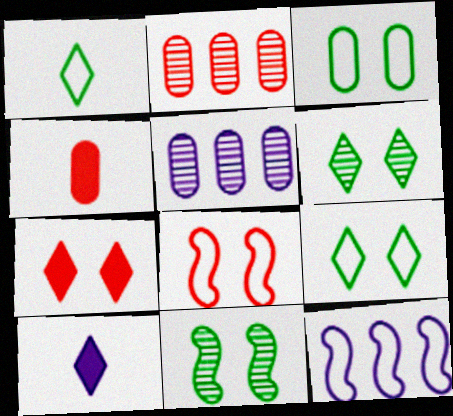[[3, 4, 5], 
[4, 6, 12]]